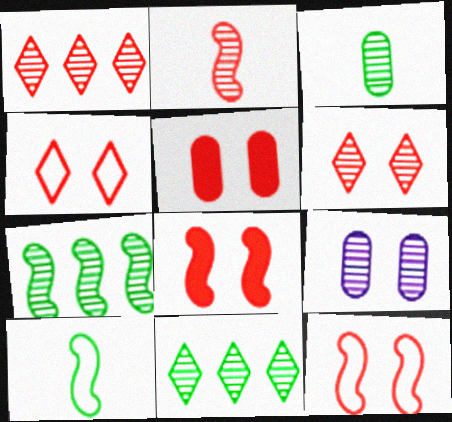[[2, 9, 11], 
[5, 6, 12]]